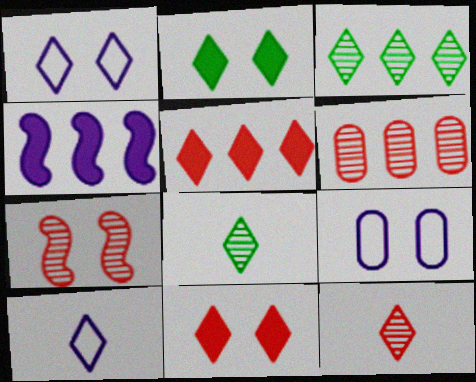[[1, 5, 8], 
[2, 7, 9], 
[3, 10, 11], 
[6, 7, 12]]